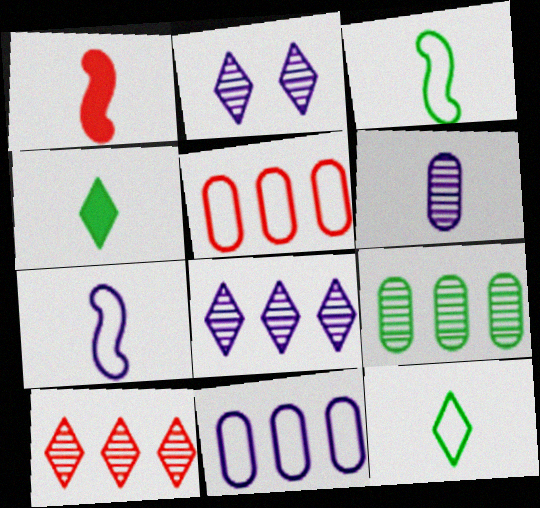[[1, 6, 12]]